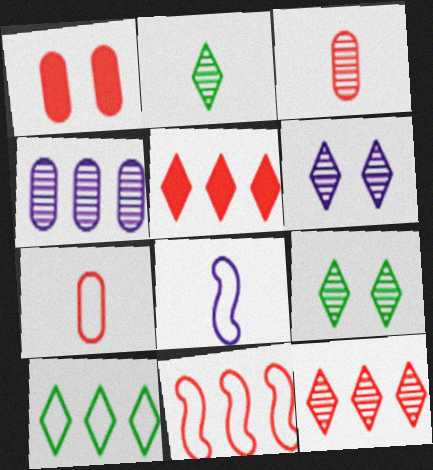[[2, 6, 12]]